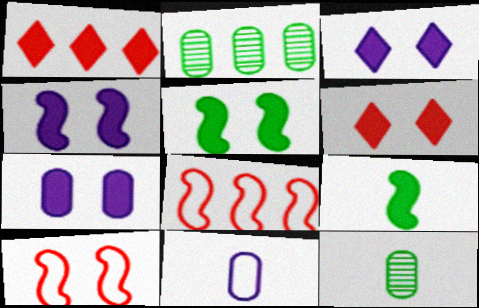[[1, 7, 9], 
[3, 4, 7], 
[3, 8, 12], 
[5, 6, 7]]